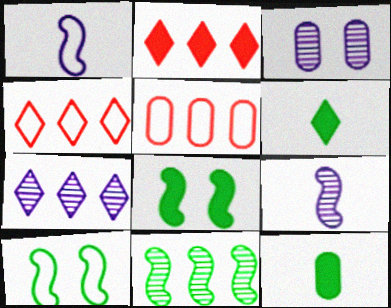[[3, 5, 12], 
[3, 7, 9]]